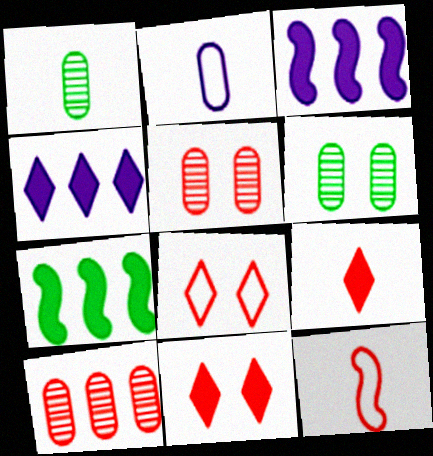[[1, 3, 8], 
[4, 6, 12], 
[10, 11, 12]]